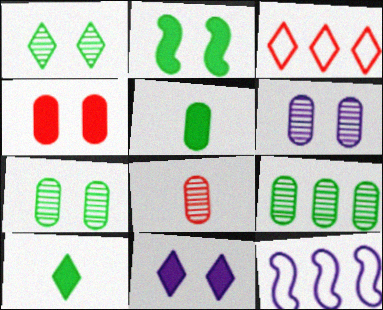[[2, 4, 11], 
[6, 8, 9]]